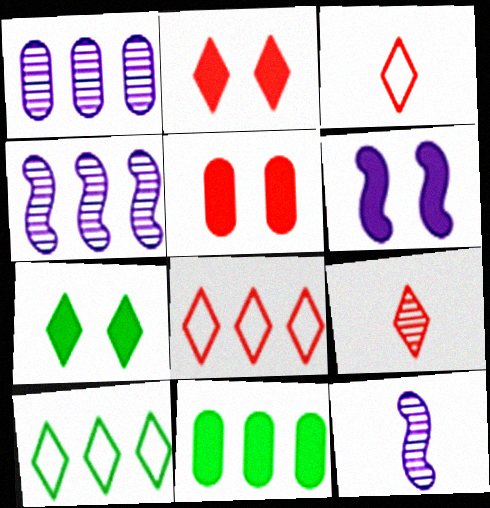[[2, 8, 9], 
[4, 8, 11], 
[5, 6, 7], 
[5, 10, 12]]